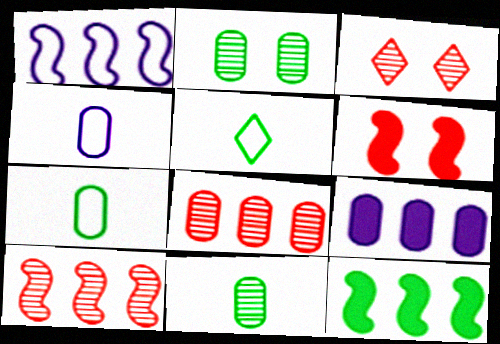[[1, 10, 12], 
[2, 5, 12], 
[3, 4, 12]]